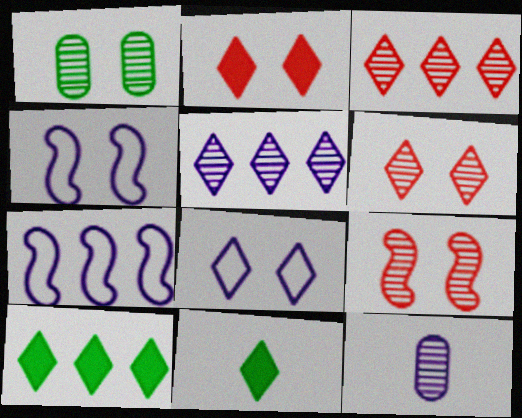[[1, 2, 4], 
[3, 8, 11]]